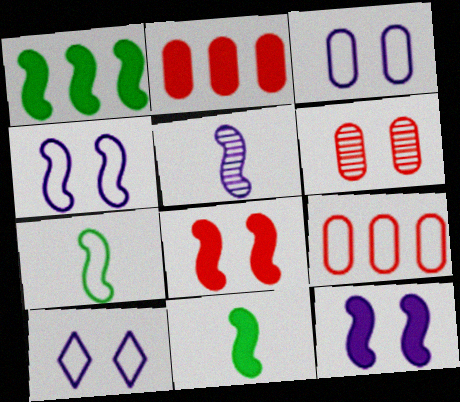[[3, 4, 10], 
[7, 9, 10]]